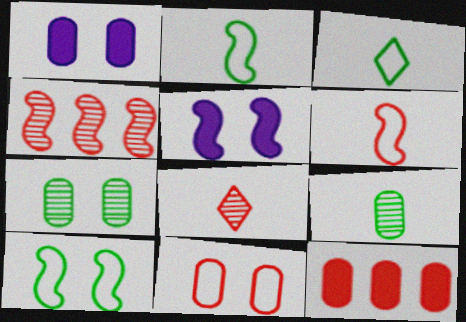[[1, 3, 4], 
[1, 7, 11], 
[2, 4, 5]]